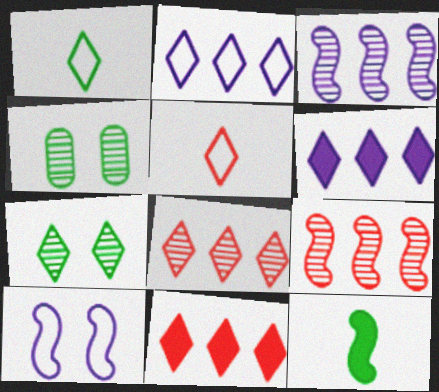[[5, 6, 7], 
[9, 10, 12]]